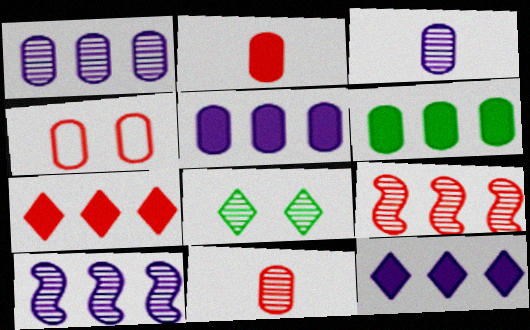[[3, 4, 6], 
[3, 8, 9], 
[8, 10, 11]]